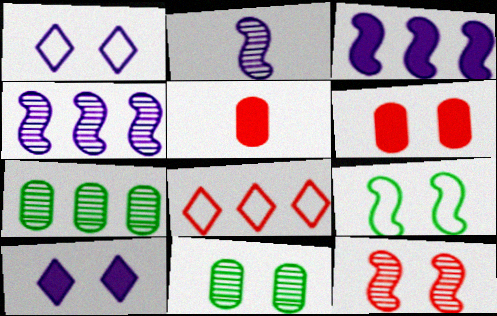[[3, 7, 8], 
[5, 8, 12]]